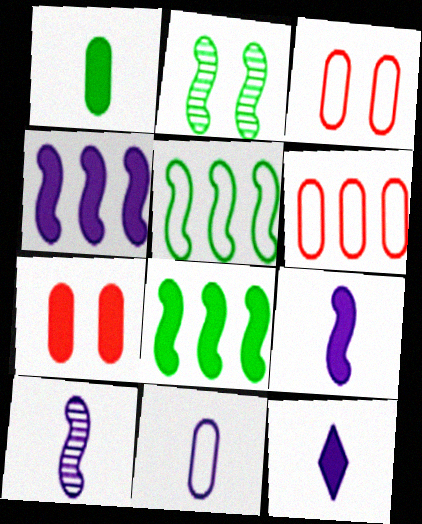[[2, 6, 12], 
[7, 8, 12], 
[10, 11, 12]]